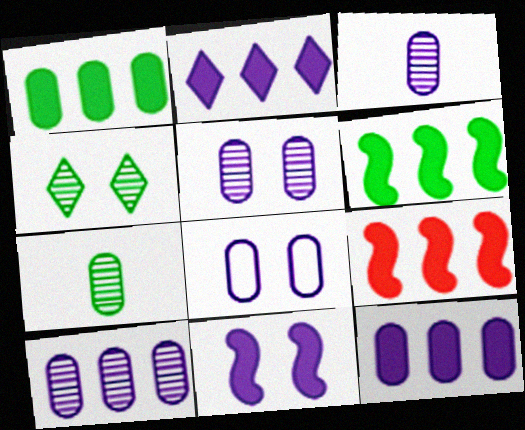[[1, 2, 9], 
[3, 5, 10], 
[3, 8, 12]]